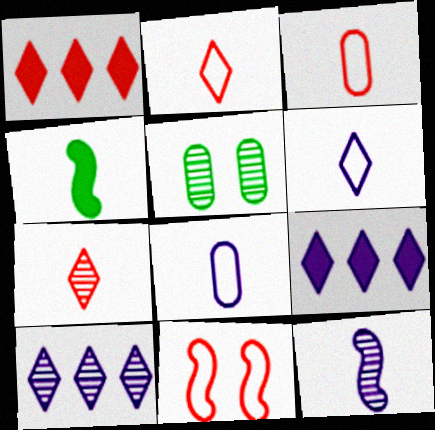[[4, 7, 8]]